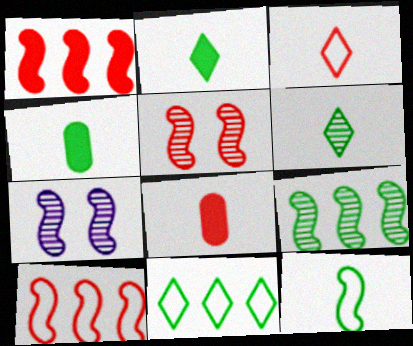[[1, 7, 12], 
[4, 6, 12], 
[7, 8, 11]]